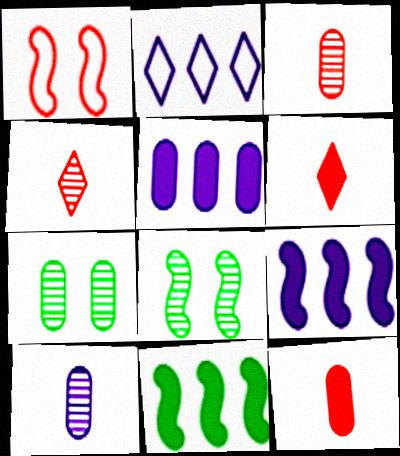[[2, 8, 12]]